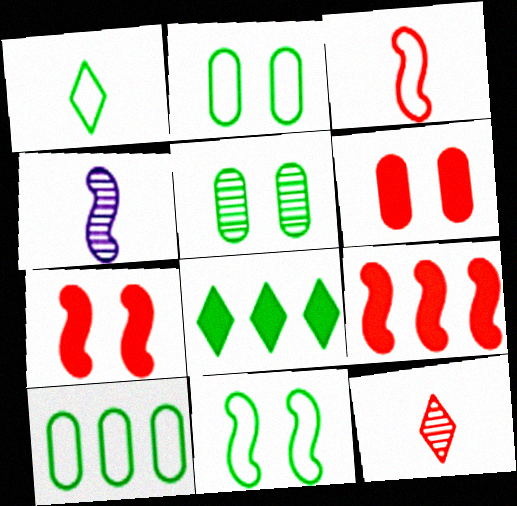[[1, 10, 11], 
[4, 9, 11]]